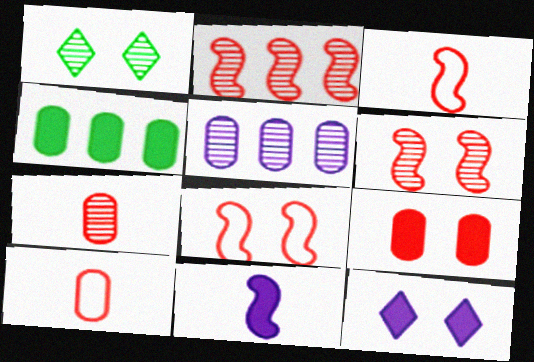[]